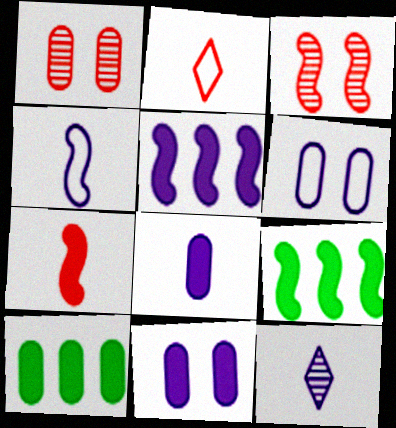[[3, 4, 9], 
[4, 8, 12], 
[5, 6, 12]]